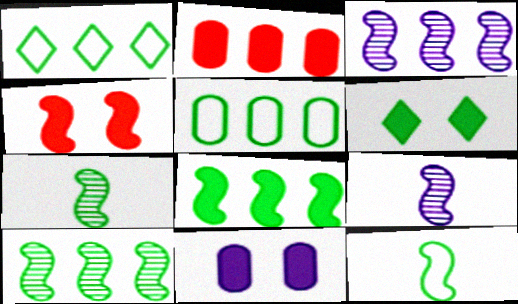[[1, 2, 3], 
[3, 4, 12], 
[4, 6, 11], 
[5, 6, 7]]